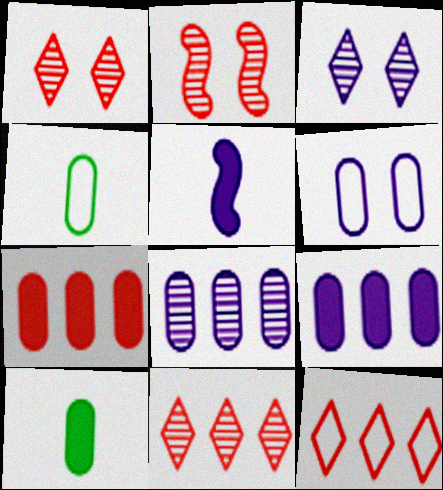[]